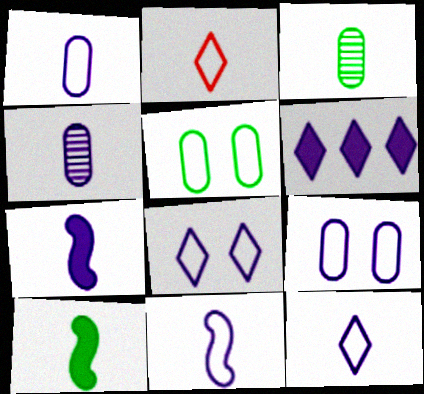[[1, 11, 12], 
[2, 3, 7], 
[2, 4, 10], 
[4, 7, 12]]